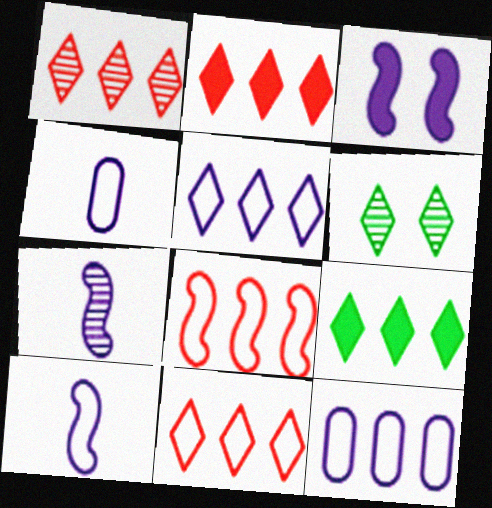[[1, 2, 11], 
[1, 5, 9]]